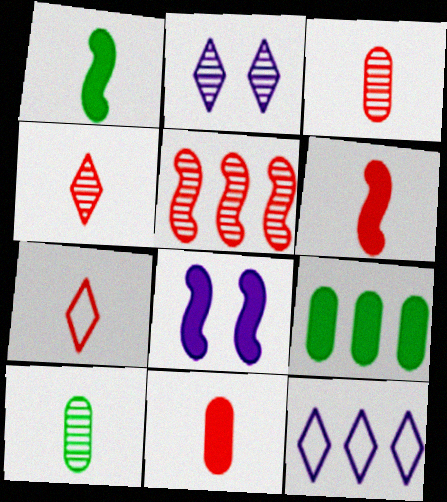[[2, 5, 10], 
[3, 6, 7], 
[5, 9, 12]]